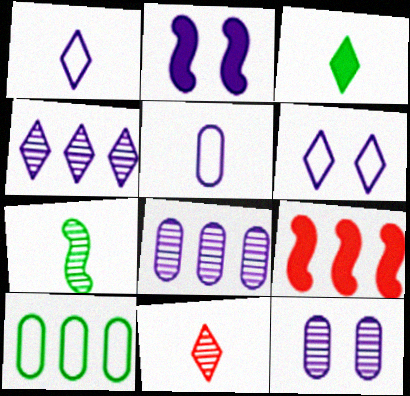[[1, 2, 8], 
[1, 3, 11], 
[2, 4, 5], 
[2, 6, 12], 
[2, 10, 11], 
[4, 9, 10]]